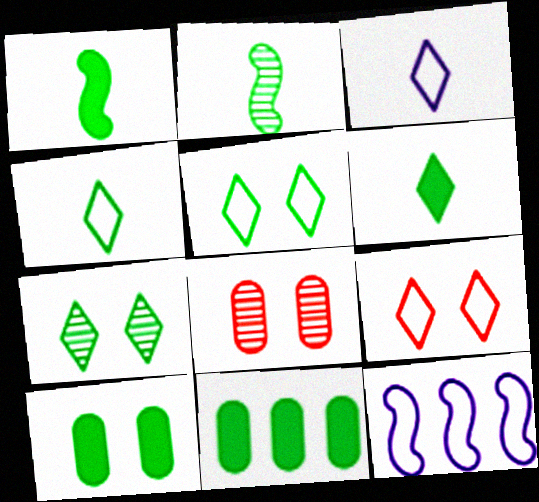[[2, 5, 11], 
[6, 8, 12]]